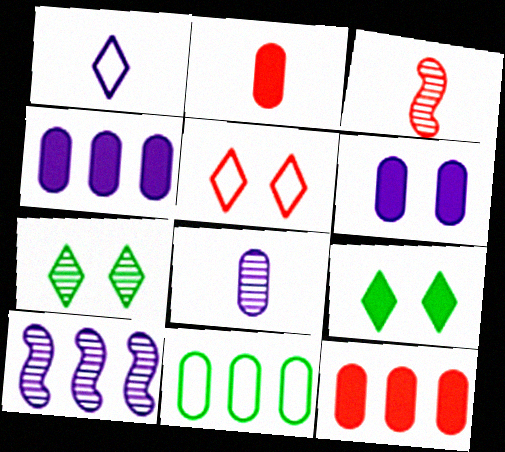[[1, 6, 10], 
[3, 5, 12]]